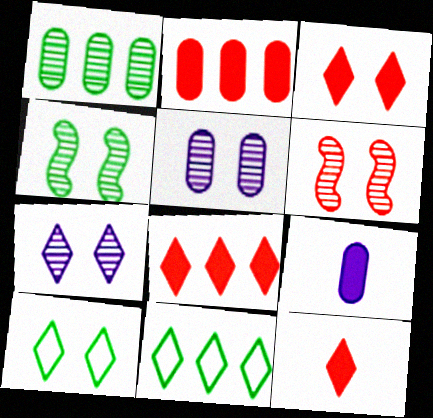[[3, 7, 10], 
[3, 8, 12], 
[6, 9, 11], 
[7, 11, 12]]